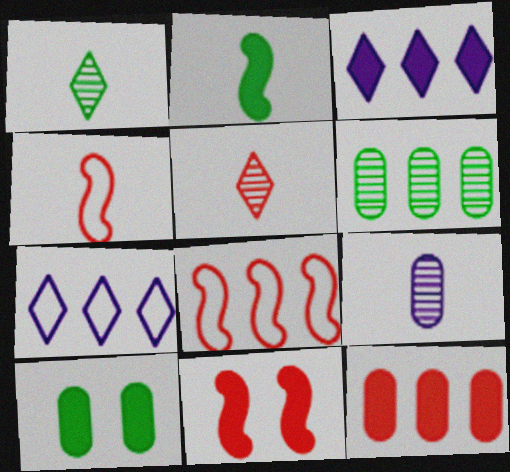[[3, 6, 8]]